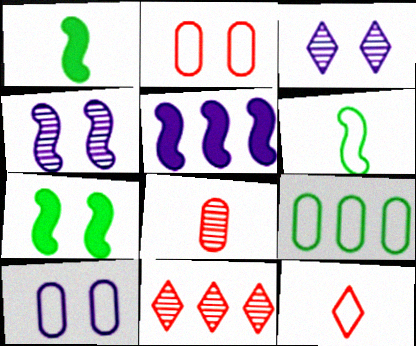[[1, 10, 11], 
[2, 3, 7], 
[5, 9, 11]]